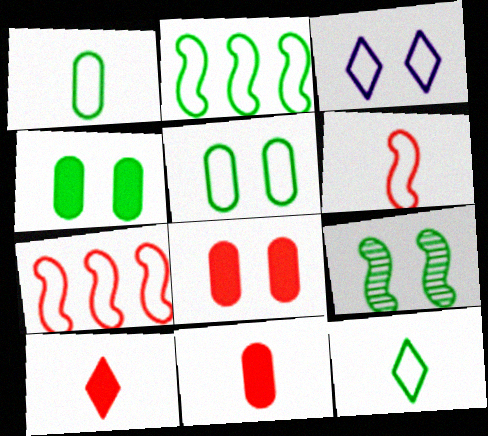[[1, 3, 7], 
[2, 5, 12], 
[3, 8, 9]]